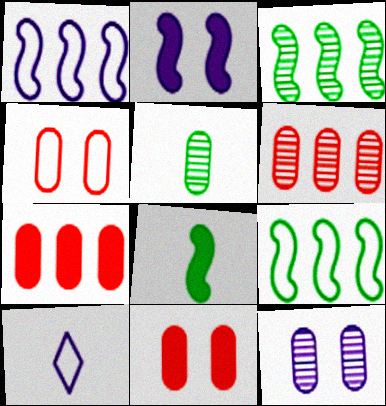[[3, 10, 11], 
[4, 9, 10], 
[5, 6, 12]]